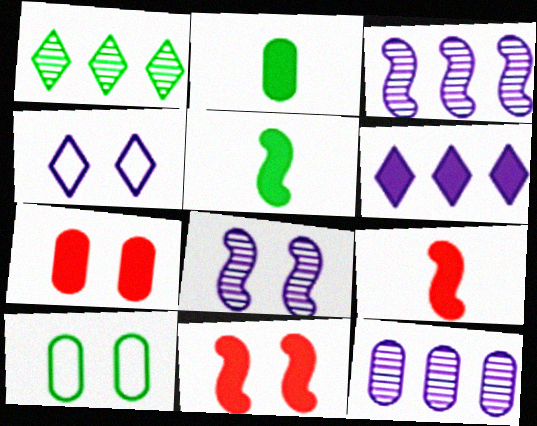[[1, 5, 10], 
[2, 6, 11], 
[5, 6, 7]]